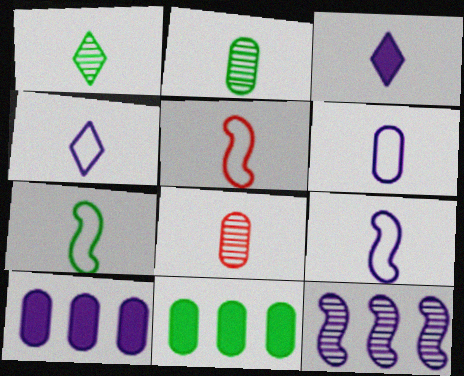[[2, 3, 5], 
[3, 7, 8], 
[4, 6, 9], 
[5, 7, 9]]